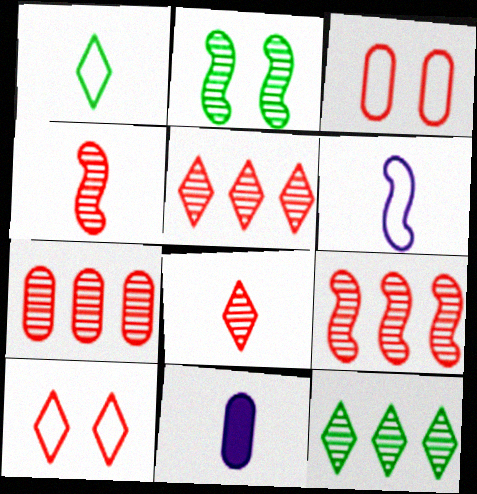[[1, 4, 11], 
[5, 7, 9]]